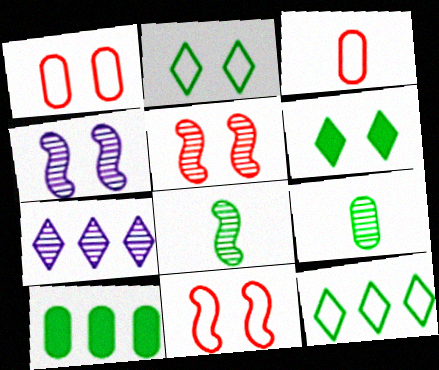[[1, 4, 6], 
[2, 8, 10], 
[5, 7, 9]]